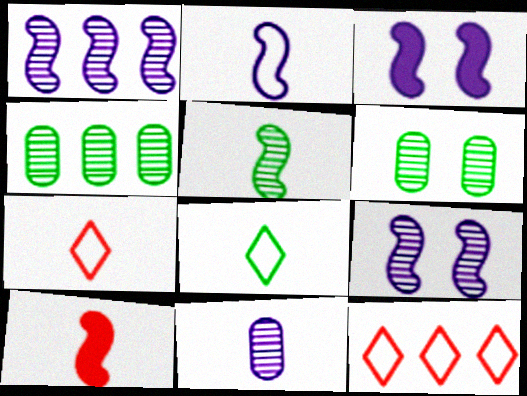[[1, 2, 3], 
[2, 5, 10], 
[3, 4, 7], 
[8, 10, 11]]